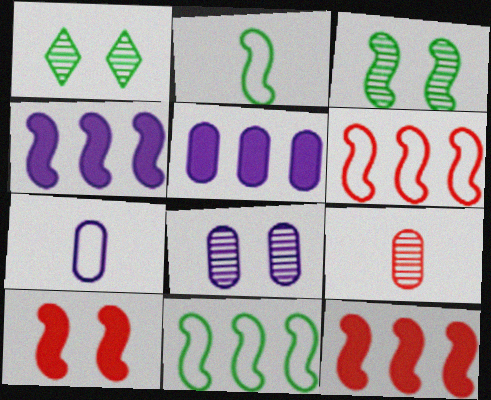[[1, 7, 12], 
[5, 7, 8]]